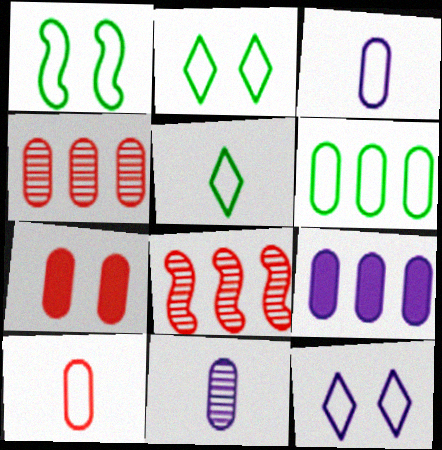[[1, 5, 6], 
[4, 6, 9], 
[4, 7, 10], 
[6, 7, 11]]